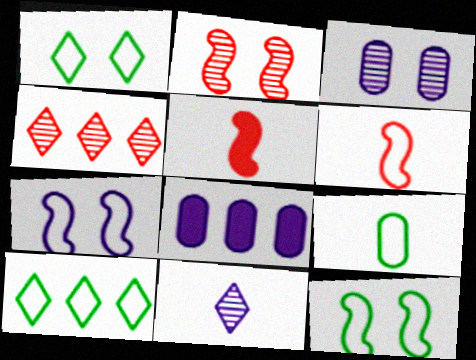[[3, 5, 10], 
[5, 9, 11], 
[7, 8, 11], 
[9, 10, 12]]